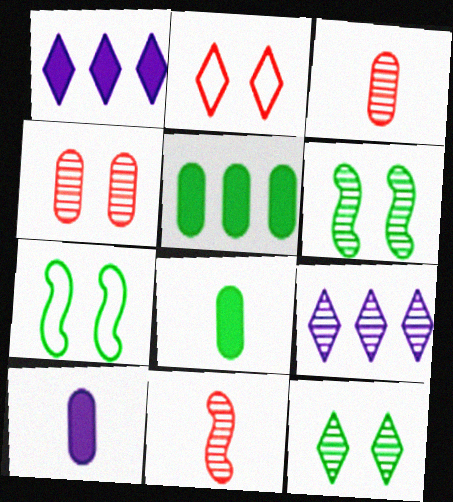[[1, 3, 7], 
[3, 6, 9]]